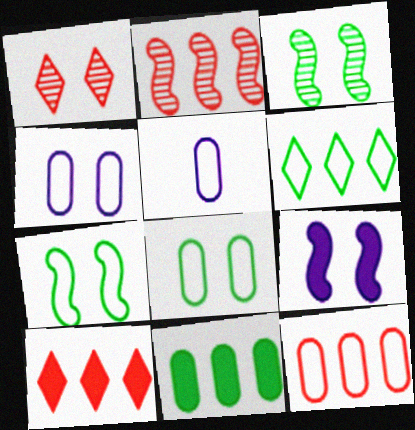[[1, 8, 9], 
[2, 10, 12], 
[3, 5, 10], 
[5, 8, 12]]